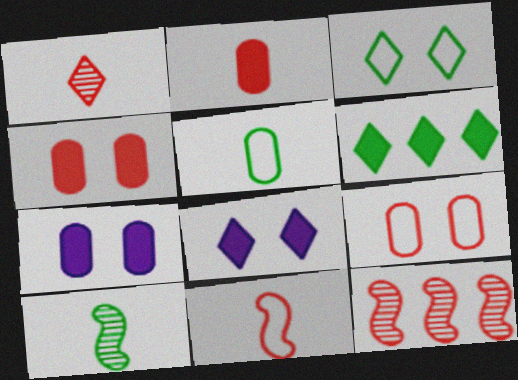[[1, 2, 11], 
[5, 8, 12]]